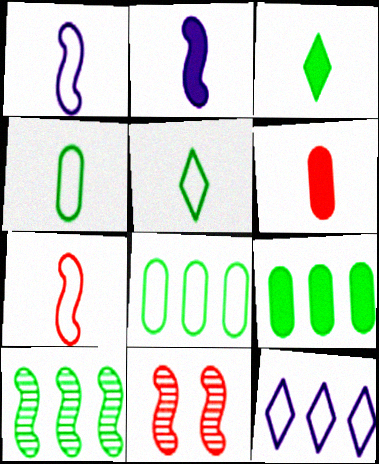[[2, 3, 6]]